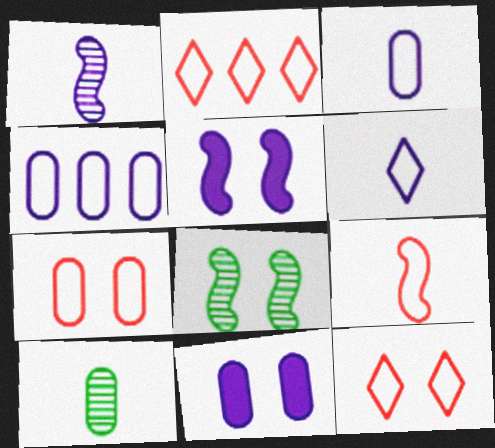[[2, 5, 10], 
[2, 7, 9], 
[8, 11, 12]]